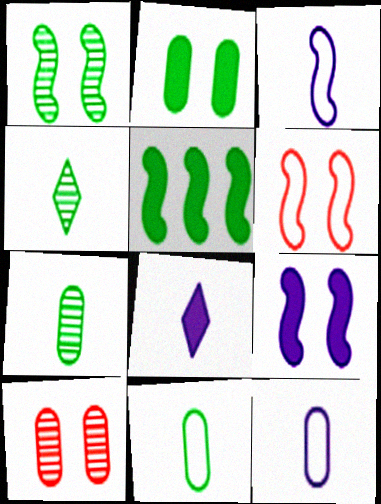[[1, 6, 9]]